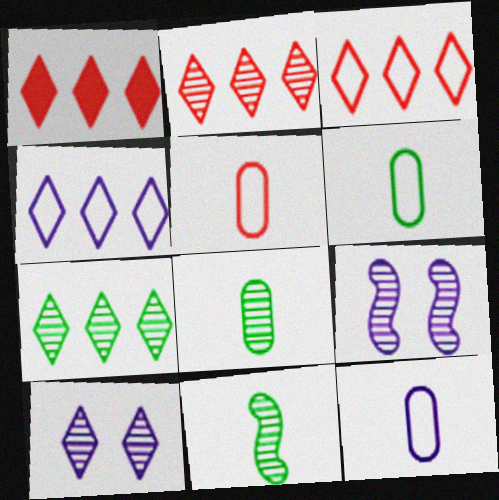[[1, 2, 3], 
[1, 4, 7], 
[1, 6, 9], 
[2, 8, 9], 
[5, 6, 12]]